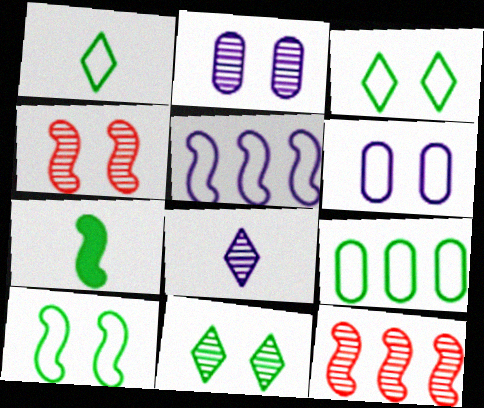[[1, 9, 10], 
[2, 4, 11], 
[4, 5, 7], 
[7, 9, 11]]